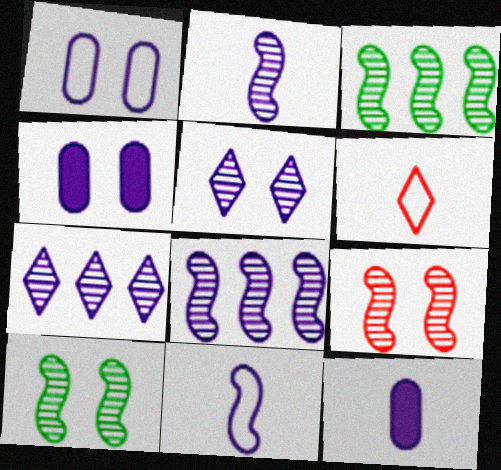[[2, 3, 9], 
[3, 4, 6], 
[4, 7, 11]]